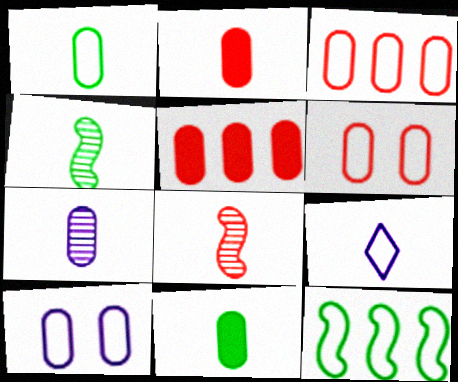[[1, 2, 7], 
[1, 3, 10], 
[2, 4, 9], 
[6, 9, 12], 
[8, 9, 11]]